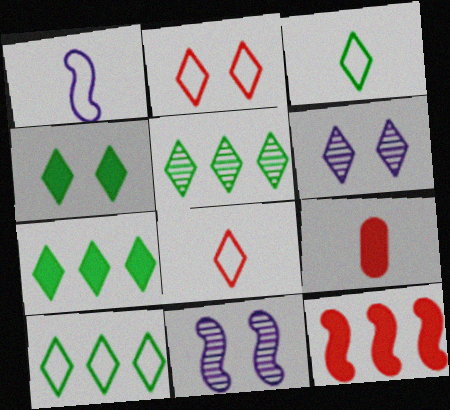[[2, 4, 6], 
[3, 4, 5], 
[5, 7, 10], 
[6, 7, 8], 
[9, 10, 11]]